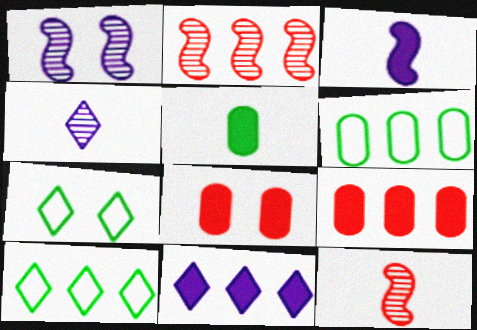[[1, 7, 8], 
[2, 6, 11]]